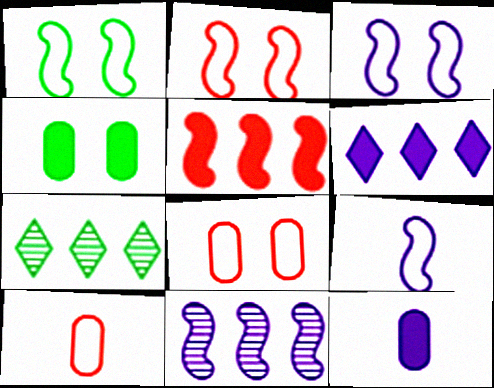[[1, 2, 3], 
[2, 7, 12]]